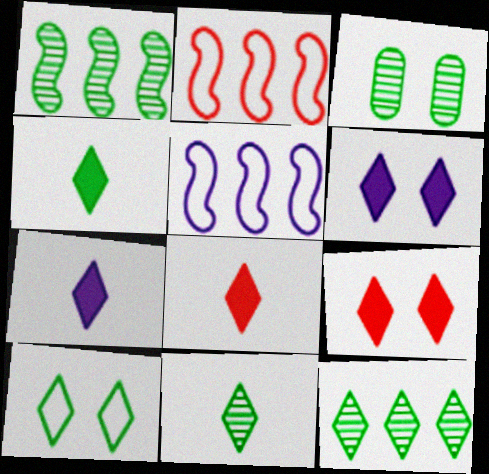[[1, 3, 11], 
[2, 3, 7], 
[3, 5, 8], 
[4, 7, 8], 
[4, 10, 12]]